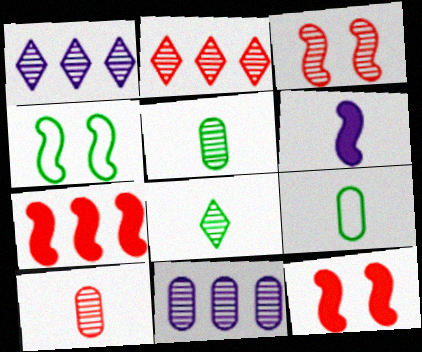[[1, 3, 5], 
[1, 9, 12], 
[2, 3, 10], 
[3, 8, 11]]